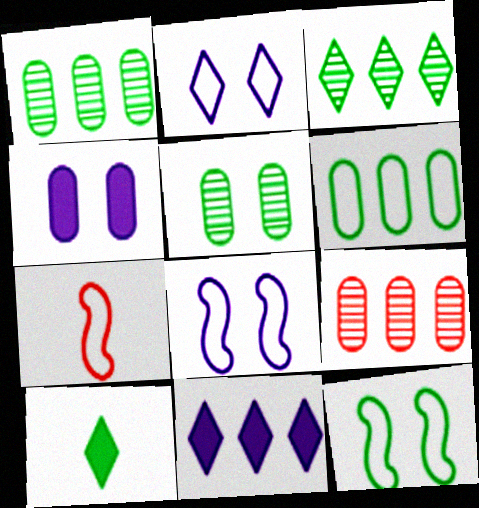[[1, 10, 12], 
[2, 6, 7], 
[3, 4, 7], 
[5, 7, 11], 
[8, 9, 10]]